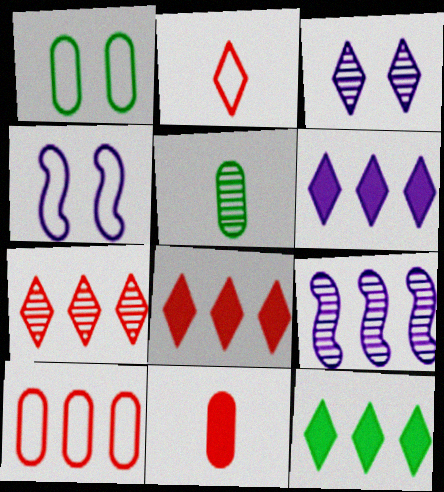[[2, 3, 12], 
[4, 5, 8], 
[6, 8, 12], 
[9, 10, 12]]